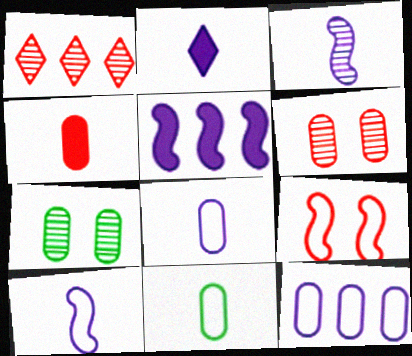[[1, 3, 7], 
[1, 4, 9], 
[2, 3, 8], 
[4, 7, 12]]